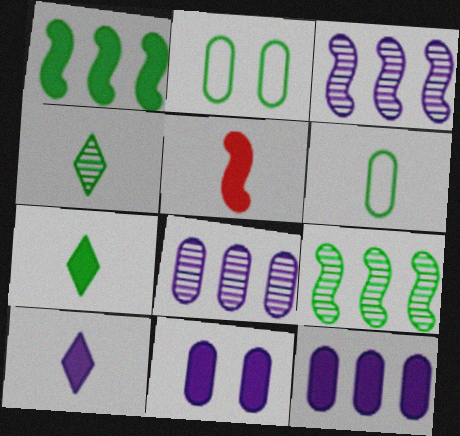[[1, 2, 4], 
[2, 7, 9]]